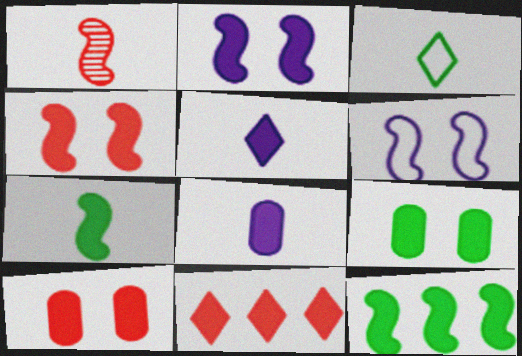[[1, 3, 8], 
[1, 6, 12], 
[5, 10, 12]]